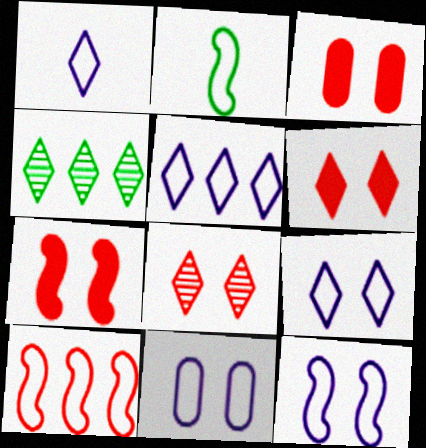[[1, 4, 6], 
[1, 5, 9], 
[2, 10, 12], 
[3, 6, 7], 
[9, 11, 12]]